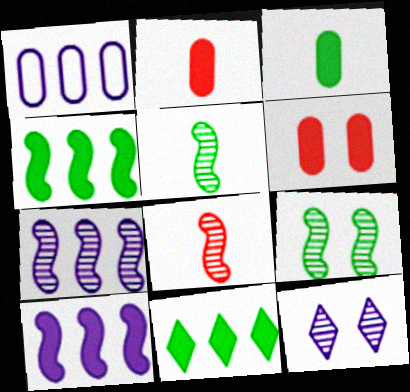[[7, 8, 9]]